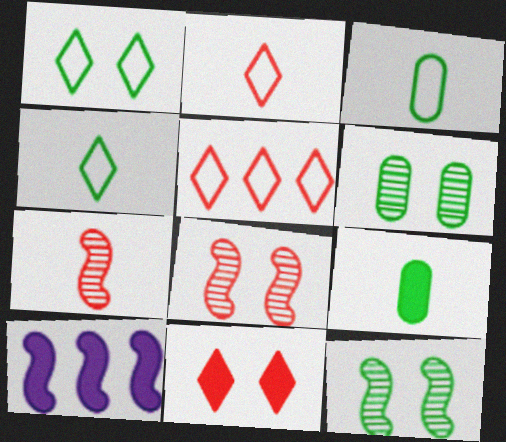[[2, 6, 10], 
[9, 10, 11]]